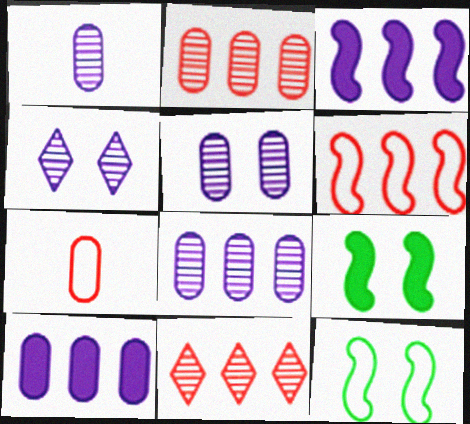[[1, 5, 8]]